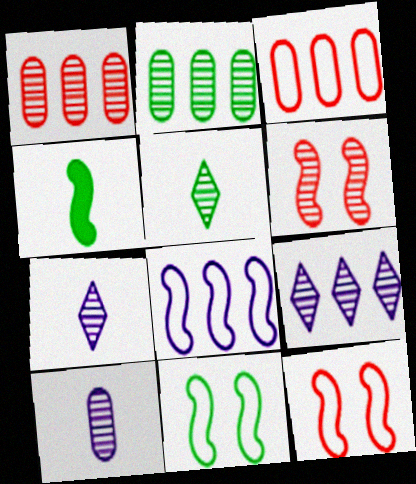[[2, 6, 7], 
[4, 6, 8]]